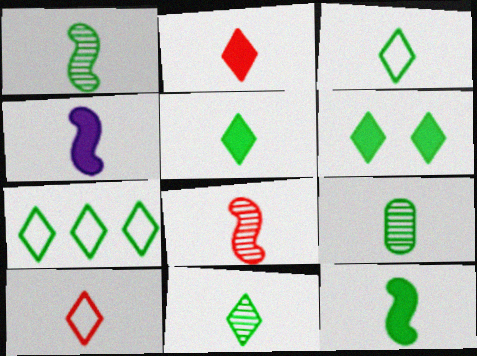[[1, 9, 11], 
[3, 5, 11], 
[3, 9, 12], 
[4, 9, 10], 
[6, 7, 11]]